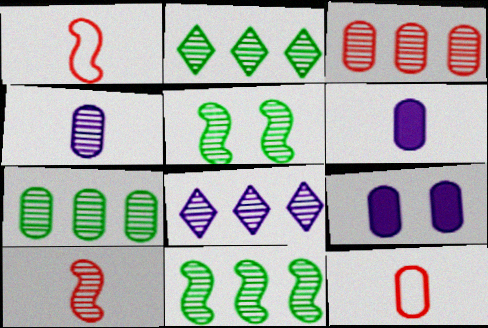[[1, 2, 9], 
[2, 7, 11], 
[3, 8, 11], 
[7, 9, 12]]